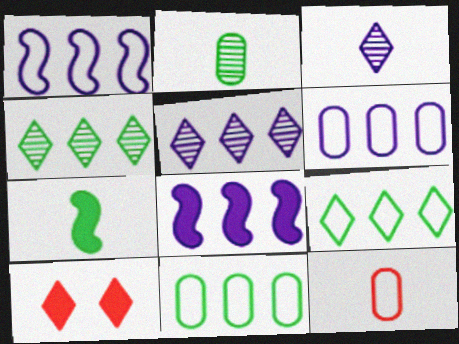[[1, 2, 10], 
[3, 7, 12], 
[3, 9, 10], 
[5, 6, 8]]